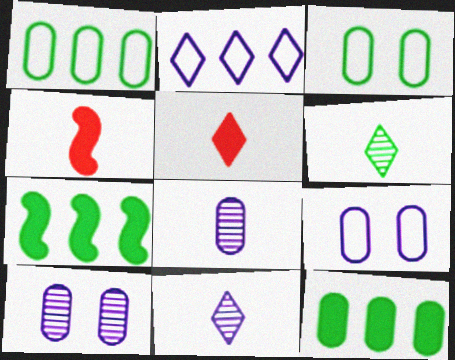[[3, 6, 7]]